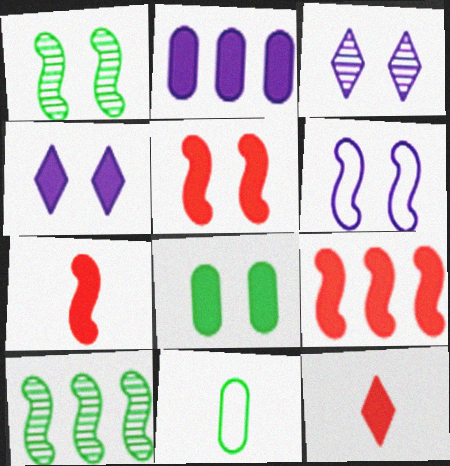[[1, 5, 6], 
[3, 9, 11], 
[4, 5, 8], 
[5, 7, 9], 
[6, 7, 10]]